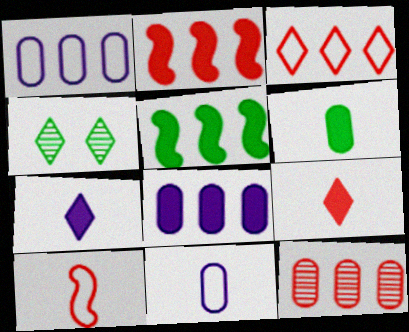[[2, 3, 12], 
[2, 4, 11], 
[3, 4, 7], 
[4, 8, 10]]